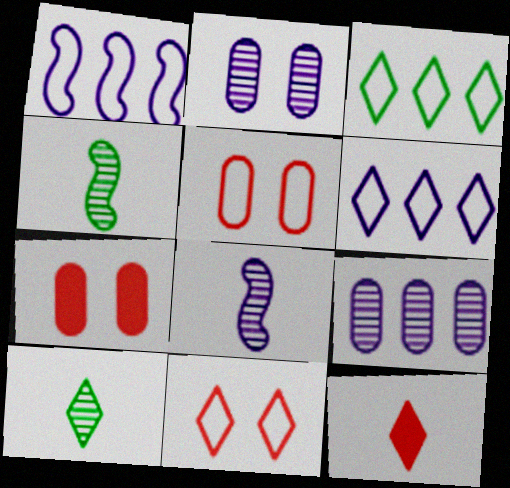[[1, 7, 10], 
[3, 7, 8], 
[4, 6, 7]]